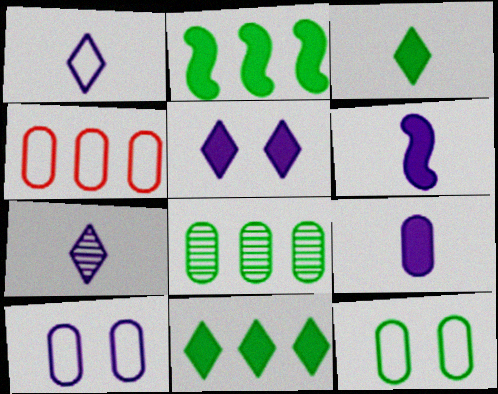[]